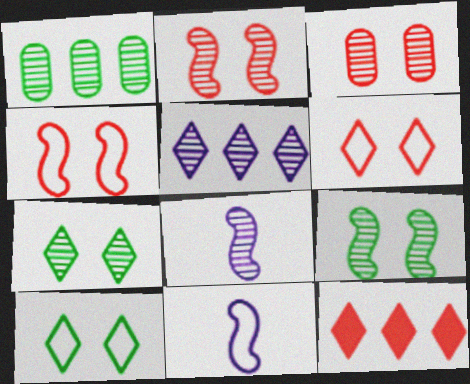[]